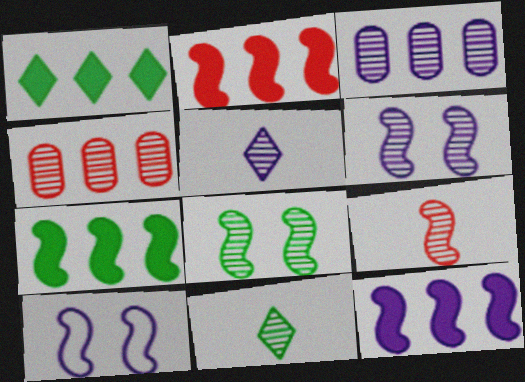[[2, 7, 12], 
[3, 5, 6], 
[4, 5, 8], 
[4, 6, 11], 
[7, 9, 10]]